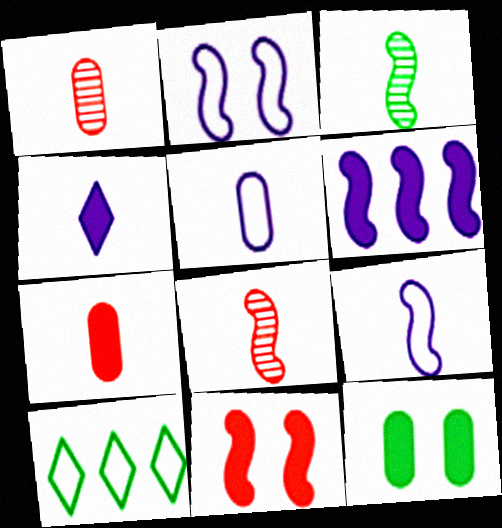[[3, 10, 12]]